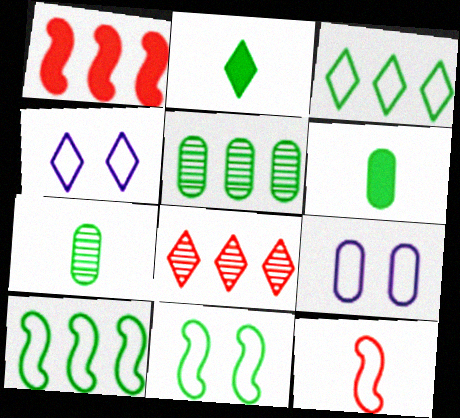[[1, 4, 7], 
[2, 4, 8], 
[2, 5, 11], 
[3, 9, 12]]